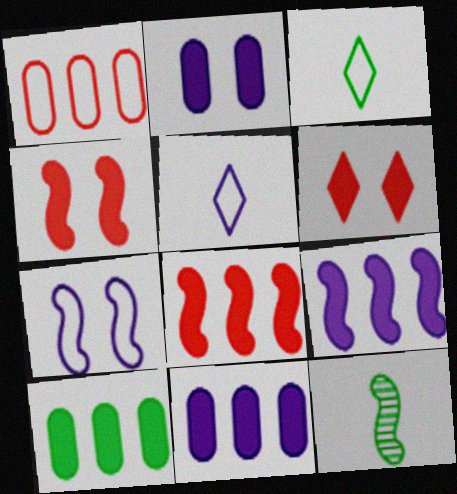[[1, 3, 7], 
[7, 8, 12]]